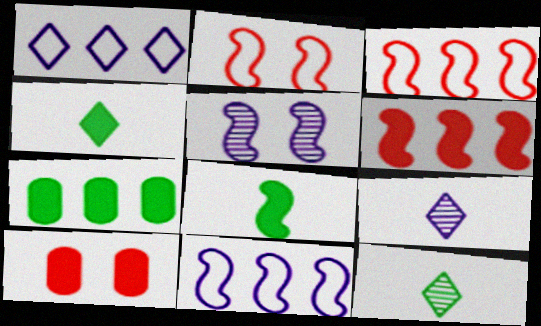[[2, 7, 9], 
[3, 5, 8], 
[10, 11, 12]]